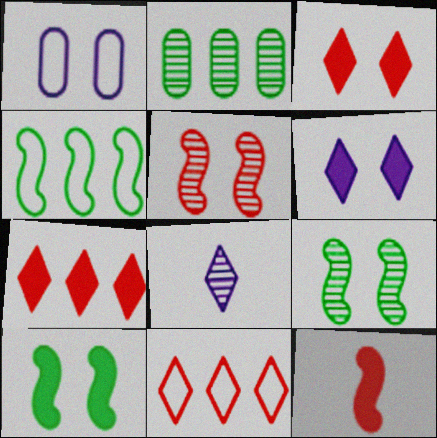[[1, 3, 9], 
[2, 5, 8]]